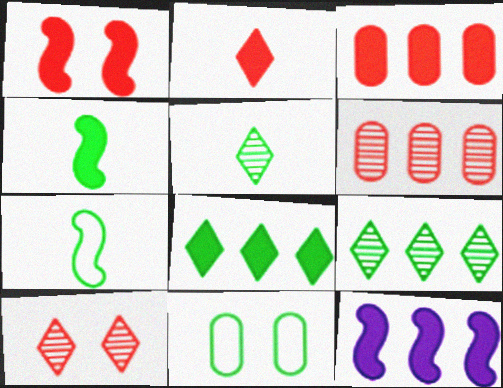[[1, 2, 3], 
[1, 4, 12], 
[3, 8, 12], 
[4, 9, 11]]